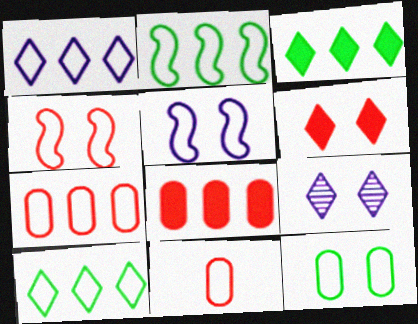[[1, 2, 7], 
[5, 10, 11]]